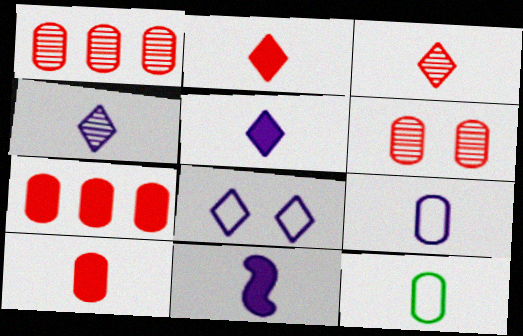[[3, 11, 12], 
[4, 9, 11]]